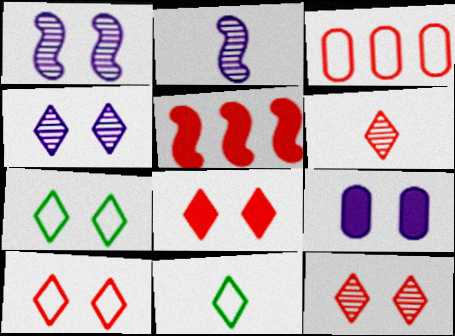[[4, 7, 8], 
[8, 10, 12]]